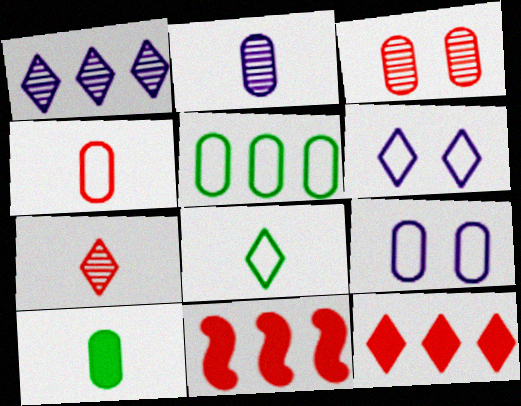[[1, 5, 11], 
[2, 4, 10], 
[4, 5, 9]]